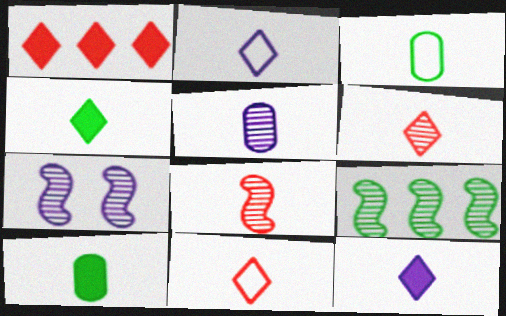[[1, 3, 7], 
[2, 4, 6], 
[2, 8, 10], 
[3, 8, 12], 
[7, 8, 9]]